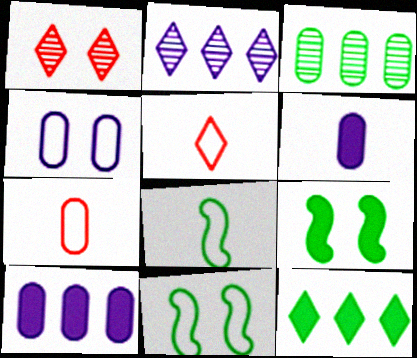[[1, 4, 9], 
[1, 8, 10], 
[2, 7, 9]]